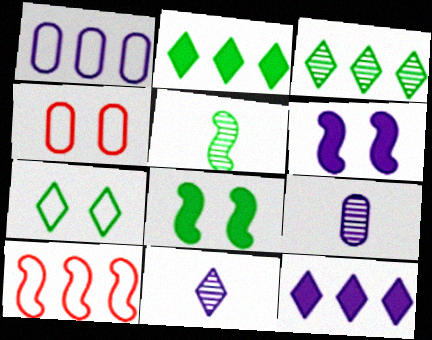[[1, 6, 11], 
[4, 5, 12], 
[5, 6, 10]]